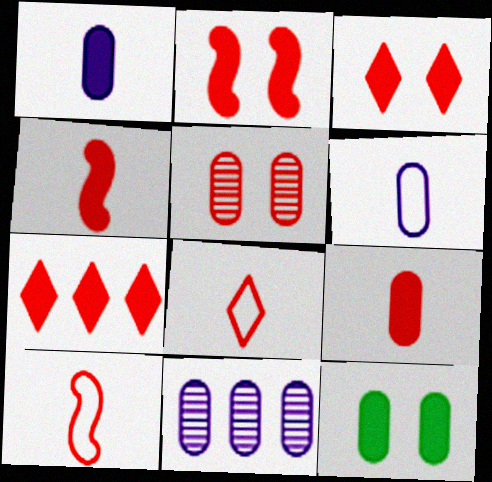[[2, 7, 9], 
[5, 7, 10]]